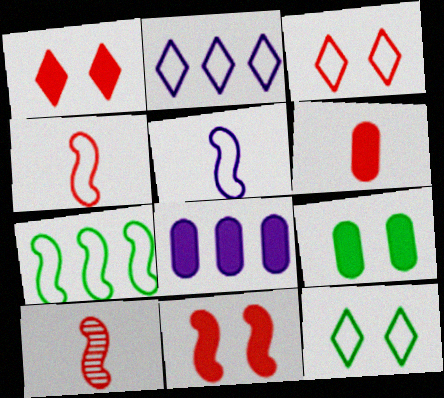[[2, 9, 10], 
[6, 8, 9], 
[8, 10, 12]]